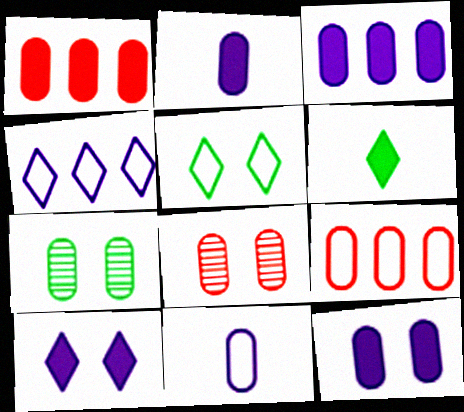[[1, 7, 11], 
[2, 3, 12], 
[2, 7, 9]]